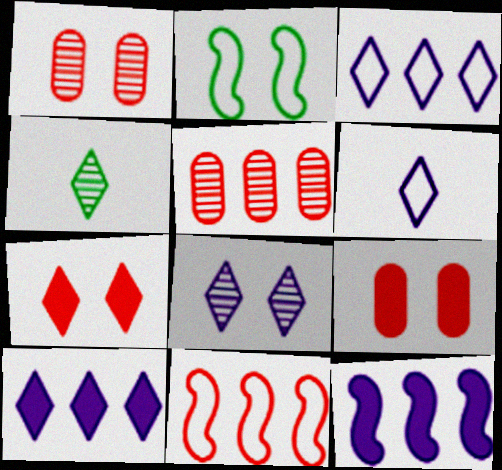[[2, 8, 9], 
[3, 4, 7], 
[6, 8, 10]]